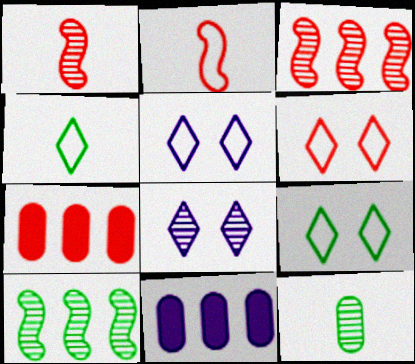[[1, 6, 7], 
[1, 9, 11], 
[3, 8, 12], 
[5, 6, 9]]